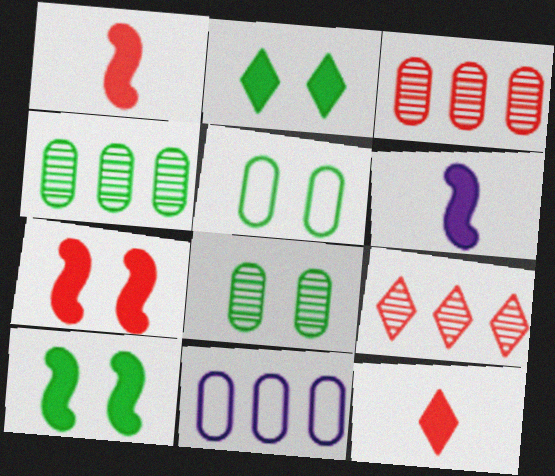[[5, 6, 9]]